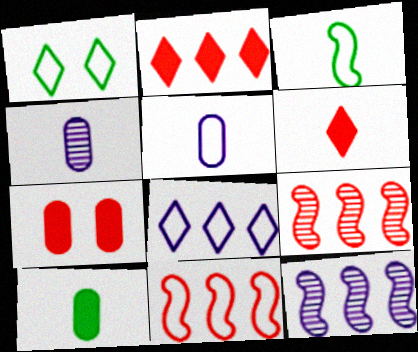[[1, 5, 11], 
[3, 4, 6]]